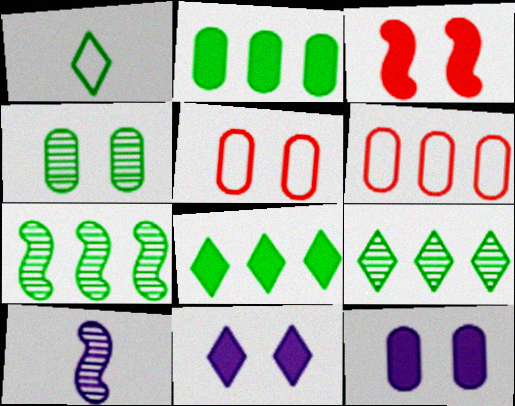[[4, 5, 12], 
[5, 8, 10]]